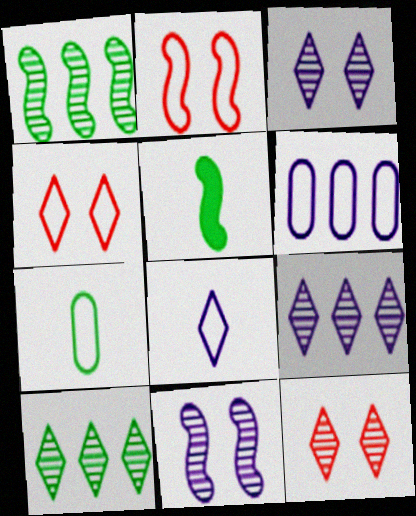[[5, 6, 12]]